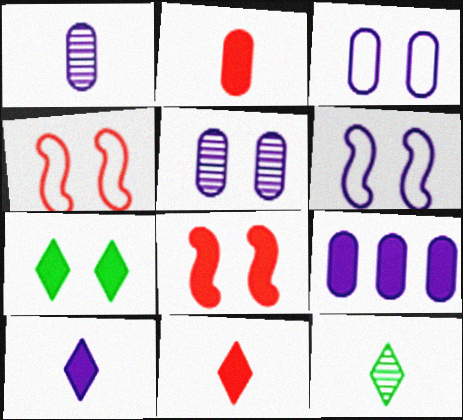[[1, 3, 9], 
[4, 5, 7], 
[4, 9, 12]]